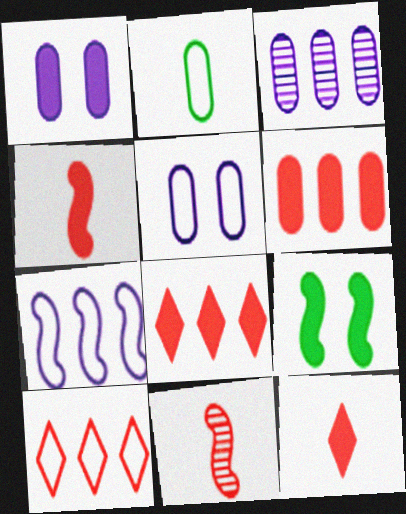[[7, 9, 11]]